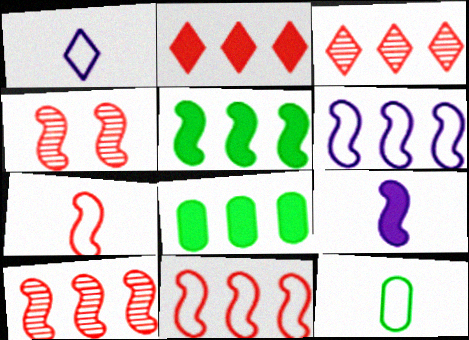[[1, 4, 8], 
[1, 7, 12], 
[3, 6, 8], 
[5, 6, 10]]